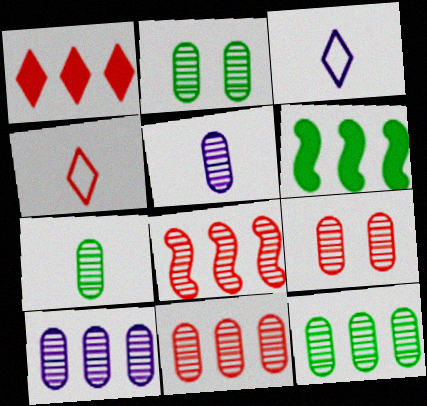[[2, 5, 11], 
[2, 7, 12], 
[3, 6, 9], 
[5, 9, 12], 
[7, 9, 10], 
[10, 11, 12]]